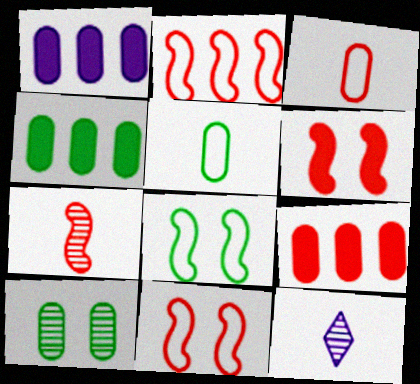[[1, 3, 10], 
[1, 4, 9], 
[2, 6, 7], 
[4, 5, 10], 
[4, 11, 12], 
[8, 9, 12]]